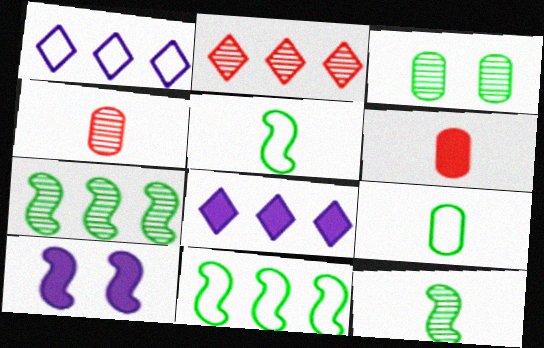[[2, 9, 10]]